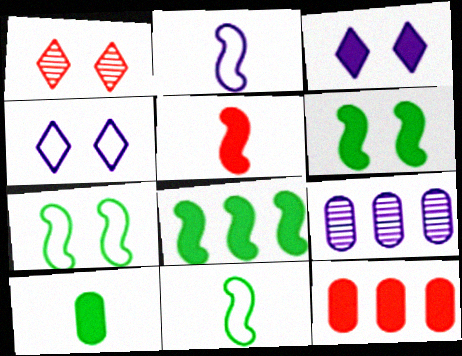[[2, 3, 9]]